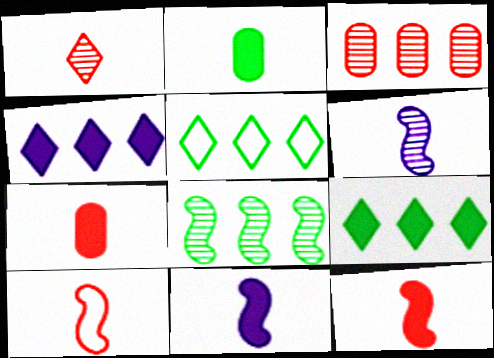[[1, 7, 10]]